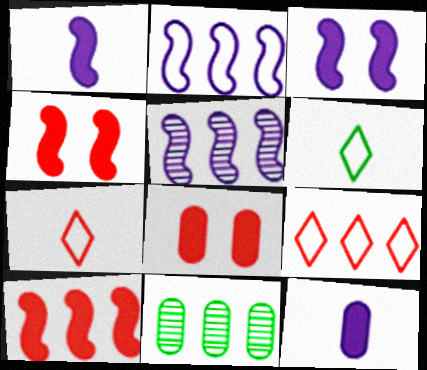[[3, 7, 11], 
[5, 6, 8]]